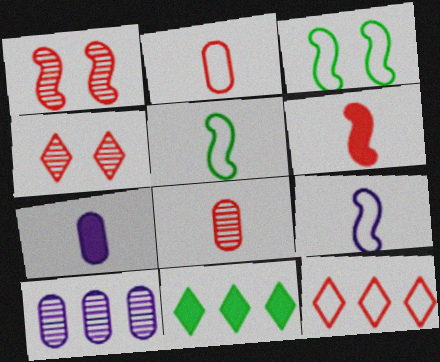[]